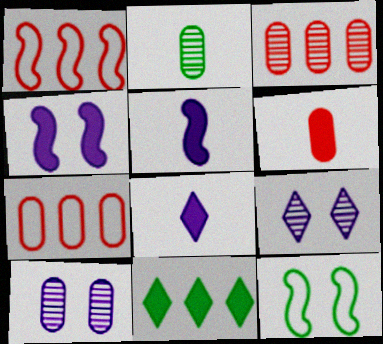[[2, 3, 10], 
[2, 11, 12], 
[3, 8, 12], 
[4, 6, 11]]